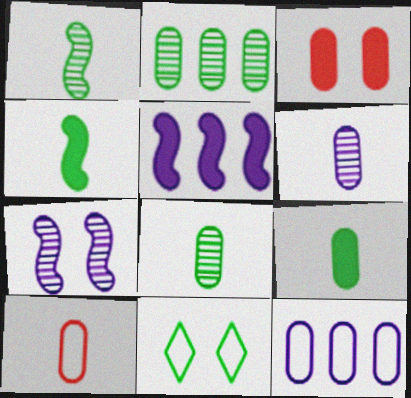[[2, 4, 11], 
[3, 7, 11], 
[3, 8, 12], 
[6, 9, 10]]